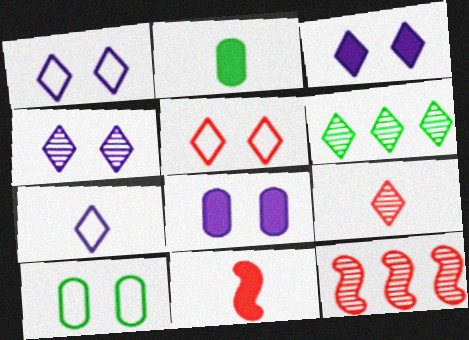[[1, 2, 12], 
[1, 3, 4], 
[4, 6, 9]]